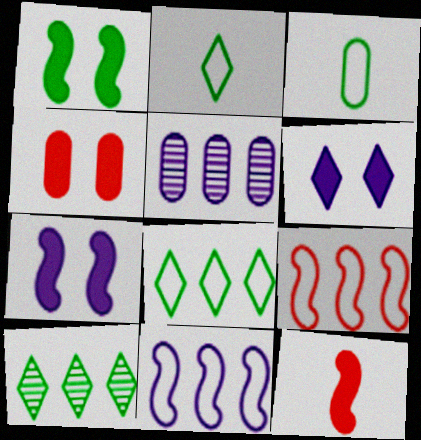[[1, 3, 10], 
[1, 4, 6], 
[3, 4, 5]]